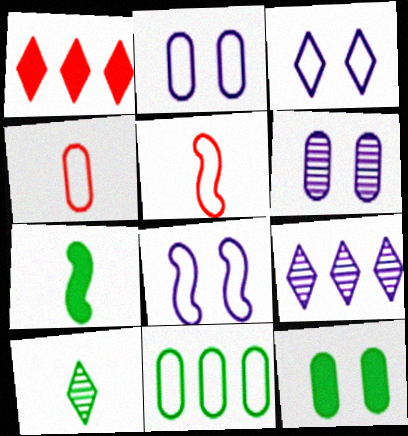[[1, 3, 10], 
[2, 3, 8], 
[2, 4, 11], 
[3, 5, 11], 
[5, 9, 12]]